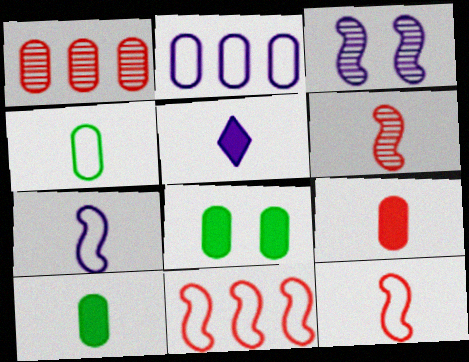[[2, 3, 5], 
[4, 5, 6]]